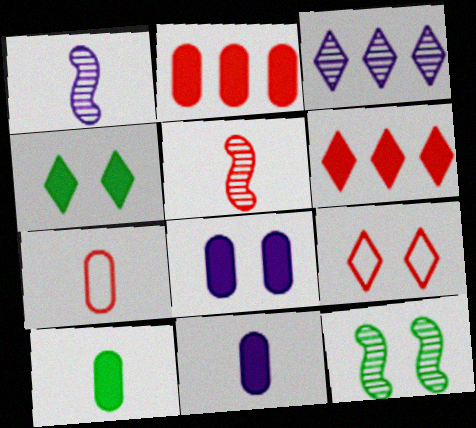[[2, 5, 9], 
[2, 8, 10], 
[8, 9, 12]]